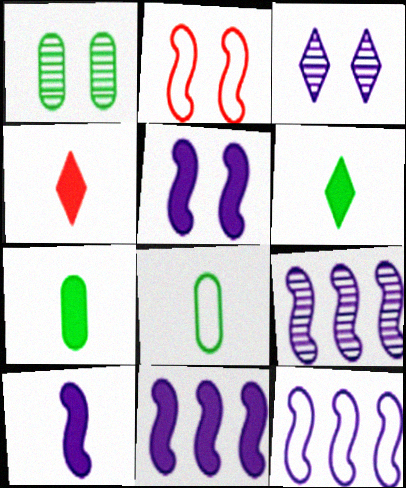[[1, 4, 12], 
[4, 7, 10], 
[5, 10, 11], 
[9, 11, 12]]